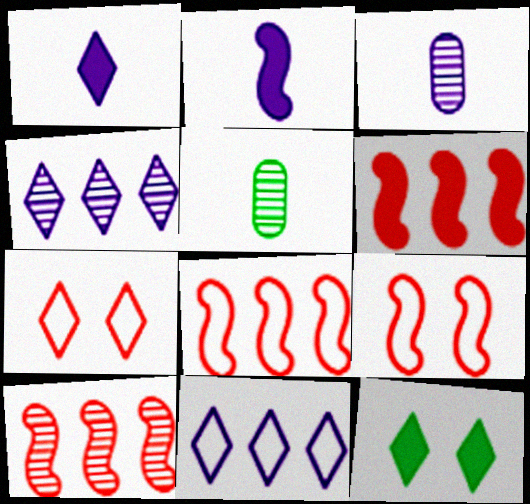[[3, 8, 12], 
[6, 8, 10]]